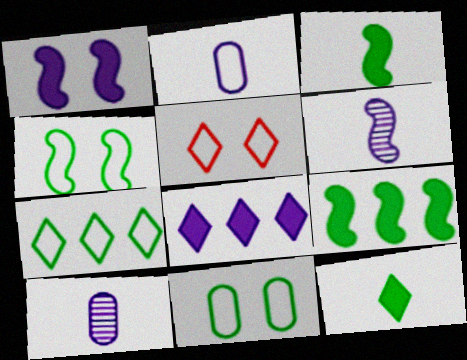[[5, 9, 10]]